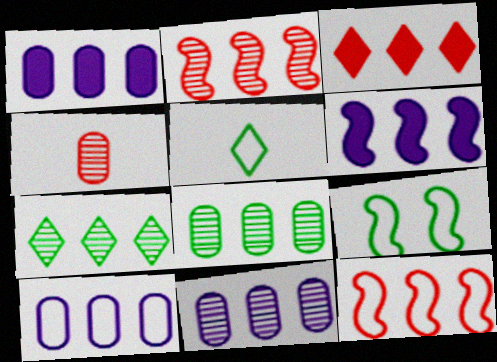[[1, 7, 12], 
[1, 10, 11], 
[2, 7, 11]]